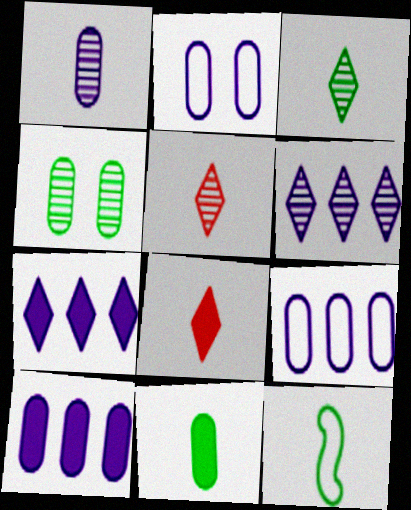[[1, 2, 10], 
[1, 8, 12], 
[3, 11, 12]]